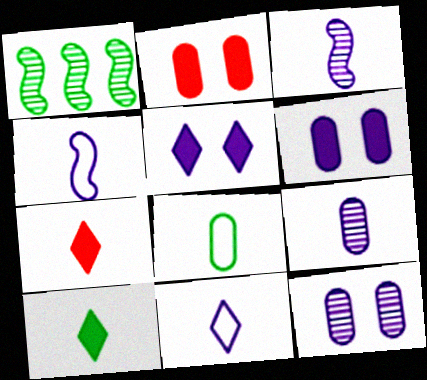[[1, 2, 11], 
[3, 7, 8]]